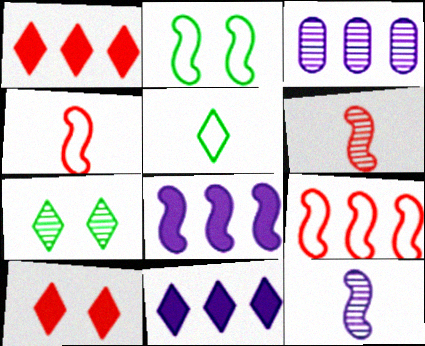[[2, 6, 8], 
[3, 6, 7]]